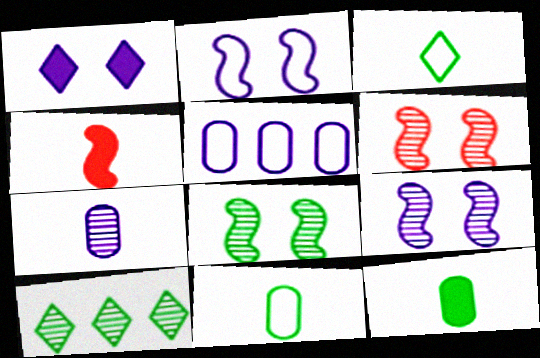[[3, 4, 7], 
[6, 7, 10], 
[6, 8, 9]]